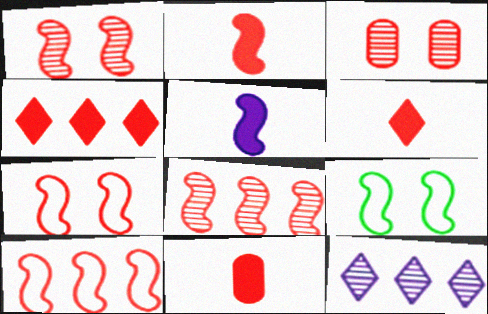[[1, 2, 10], 
[2, 6, 11], 
[2, 7, 8], 
[3, 6, 10], 
[5, 8, 9], 
[9, 11, 12]]